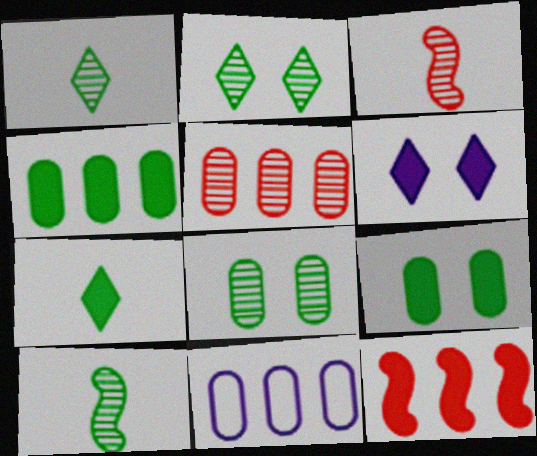[[4, 5, 11]]